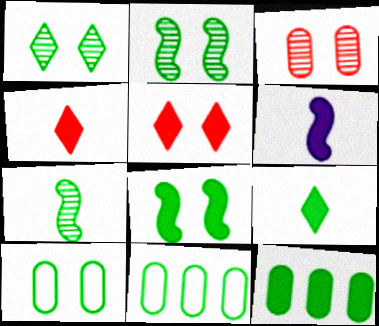[[1, 8, 10], 
[2, 9, 11], 
[5, 6, 12], 
[8, 9, 12]]